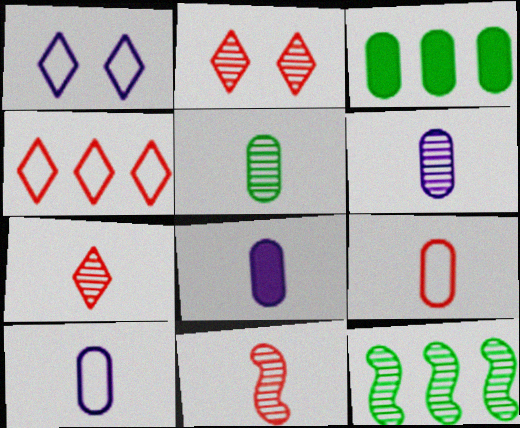[[1, 3, 11], 
[2, 6, 12], 
[5, 8, 9], 
[6, 8, 10]]